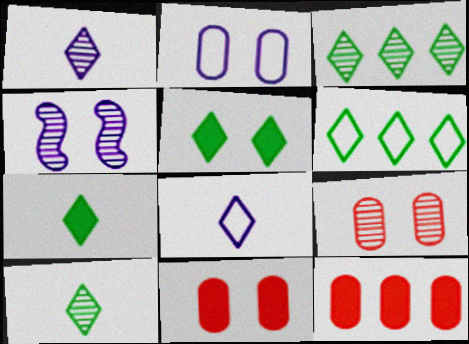[[5, 6, 10]]